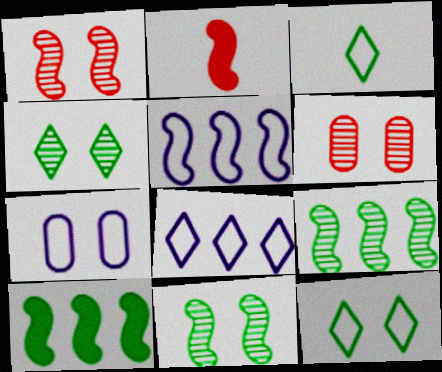[[2, 5, 11]]